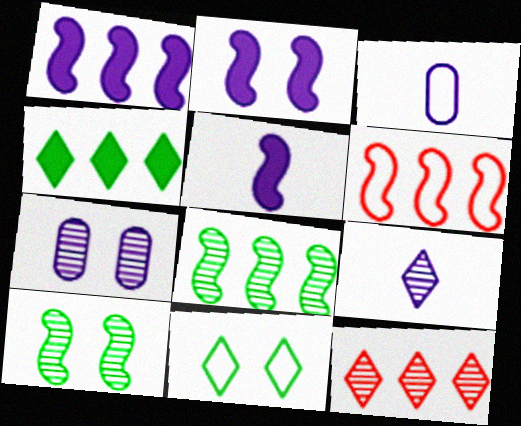[[1, 2, 5], 
[1, 6, 8], 
[3, 5, 9], 
[3, 6, 11], 
[5, 6, 10]]